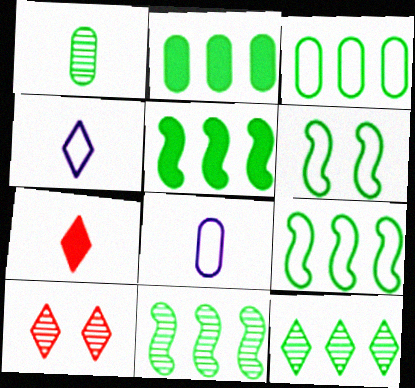[[2, 9, 12], 
[3, 5, 12], 
[5, 8, 10], 
[5, 9, 11]]